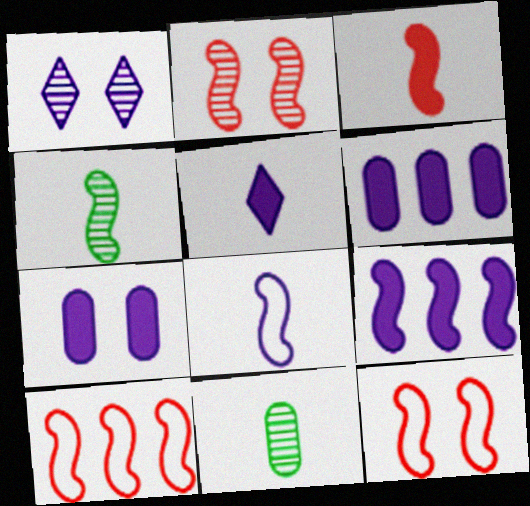[[1, 6, 8], 
[2, 3, 10], 
[3, 4, 8], 
[4, 9, 12], 
[5, 7, 9]]